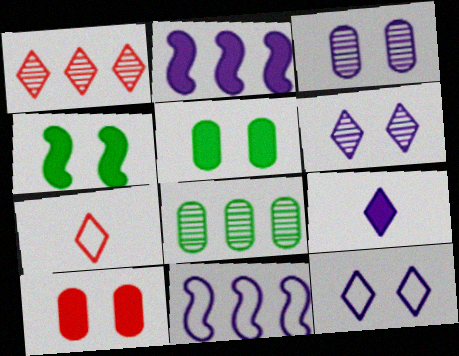[[3, 9, 11]]